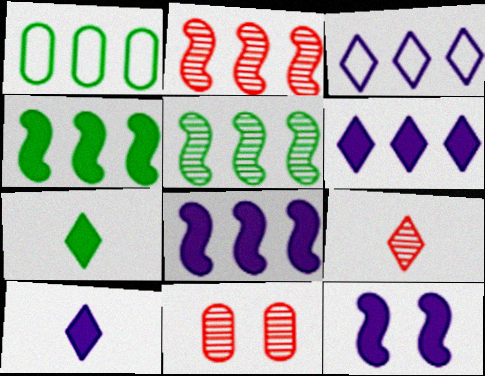[[1, 2, 6], 
[1, 9, 12], 
[2, 9, 11]]